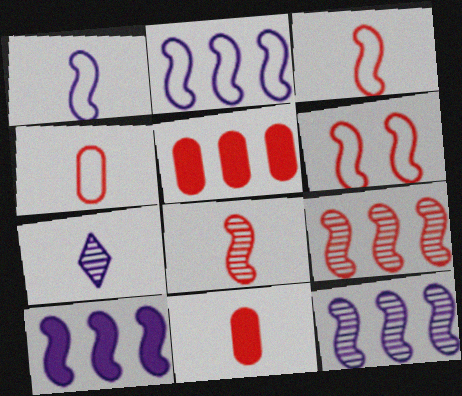[[2, 10, 12]]